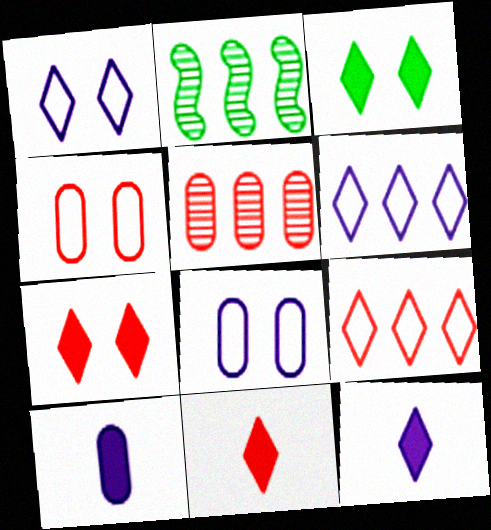[[2, 4, 12], 
[2, 8, 11]]